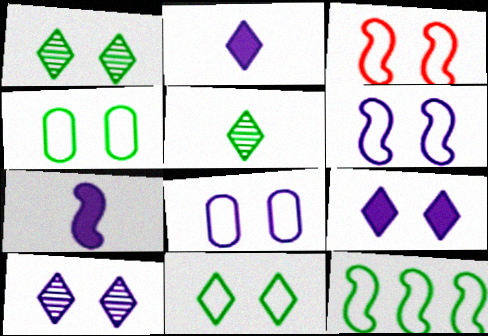[[3, 8, 11]]